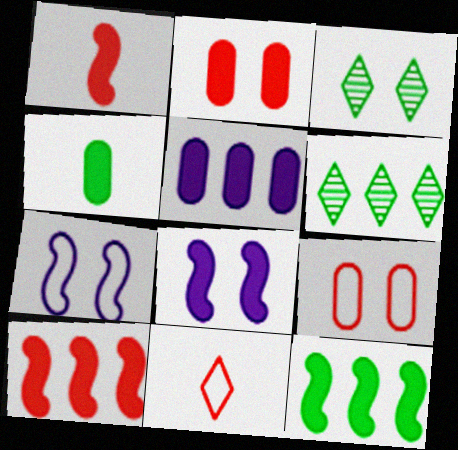[[1, 8, 12], 
[2, 3, 7], 
[2, 4, 5], 
[3, 8, 9]]